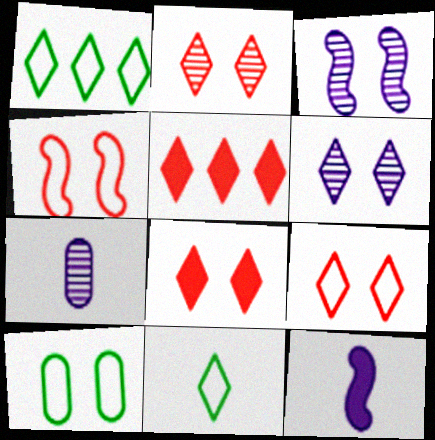[[2, 8, 9], 
[3, 8, 10], 
[5, 6, 11]]